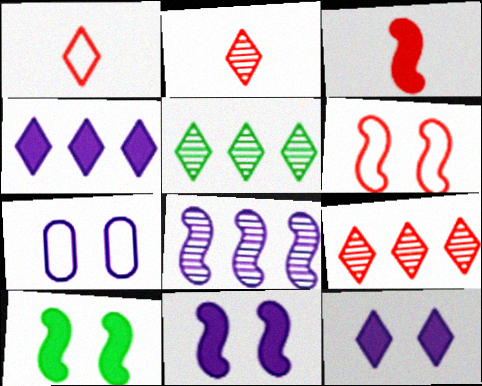[[1, 5, 12], 
[3, 5, 7]]